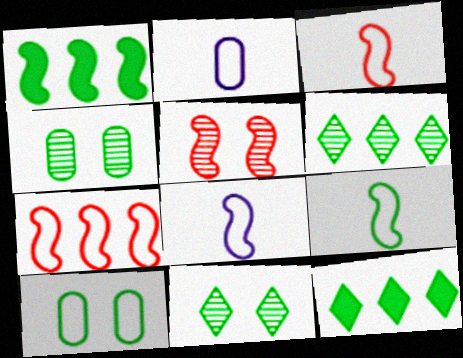[[1, 5, 8], 
[2, 5, 12], 
[3, 8, 9], 
[4, 9, 12]]